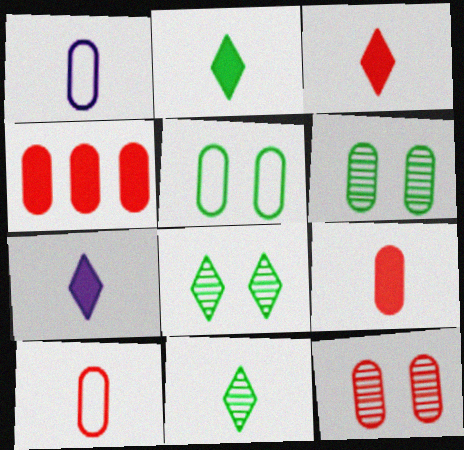[[1, 4, 6], 
[2, 3, 7], 
[4, 10, 12]]